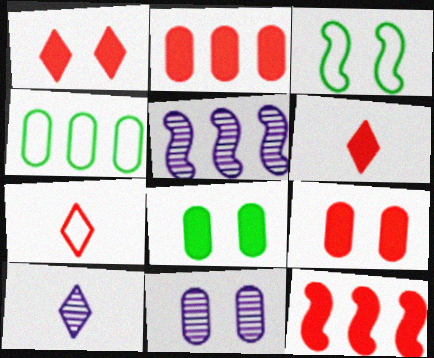[[1, 3, 11], 
[2, 3, 10], 
[5, 7, 8], 
[5, 10, 11], 
[6, 9, 12]]